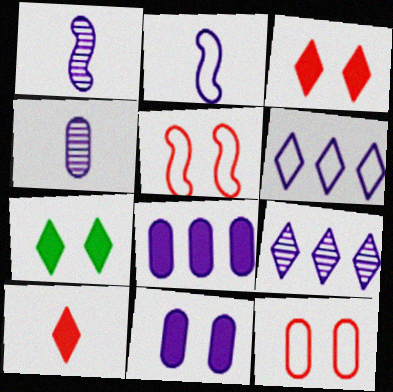[[1, 6, 11], 
[2, 9, 11]]